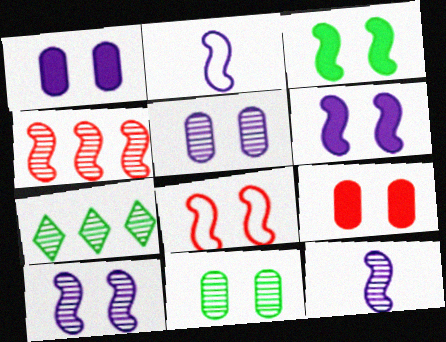[[2, 3, 4], 
[2, 7, 9], 
[3, 8, 10]]